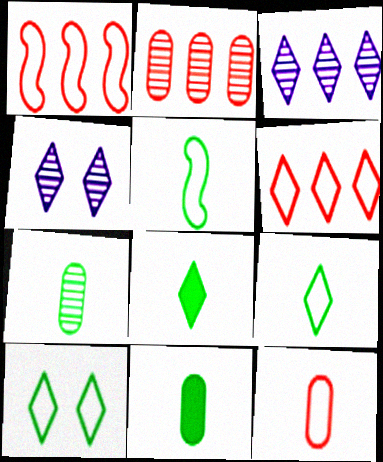[[1, 4, 11], 
[4, 6, 8], 
[5, 7, 8]]